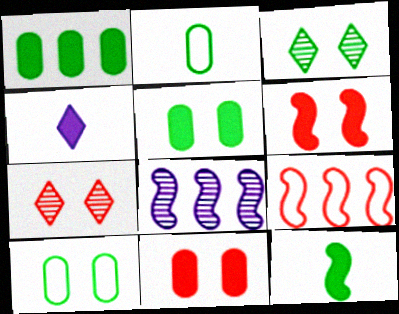[[1, 4, 6]]